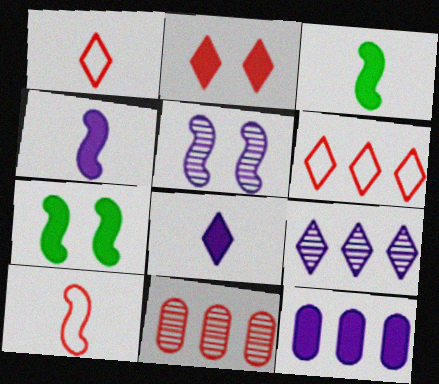[[2, 3, 12], 
[2, 10, 11]]